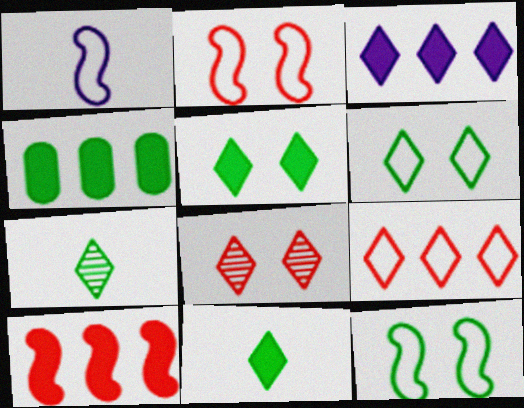[[1, 4, 8], 
[3, 4, 10], 
[4, 7, 12]]